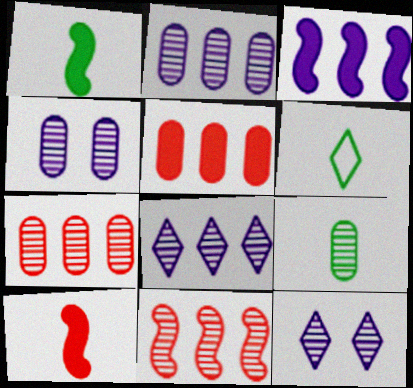[[1, 6, 9], 
[4, 7, 9], 
[9, 11, 12]]